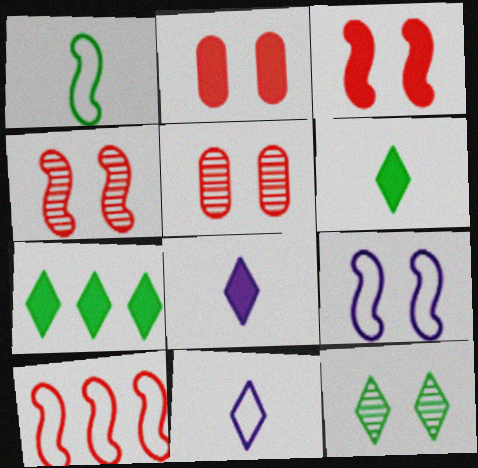[[1, 9, 10], 
[2, 9, 12]]